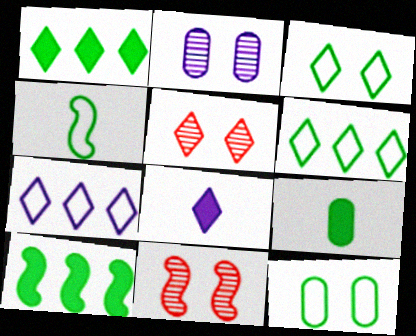[[4, 6, 12], 
[5, 6, 8], 
[7, 9, 11]]